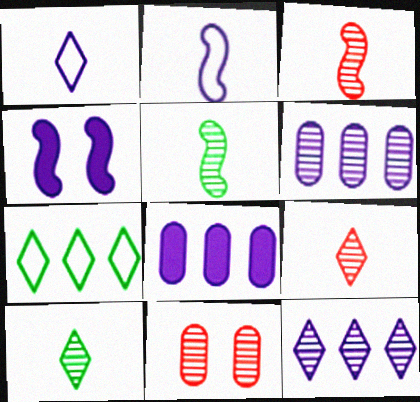[[1, 4, 6], 
[5, 11, 12]]